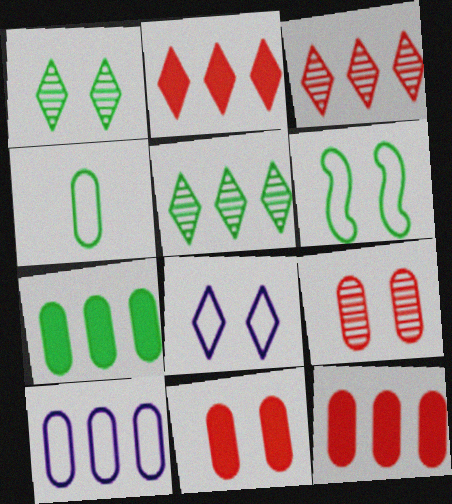[]